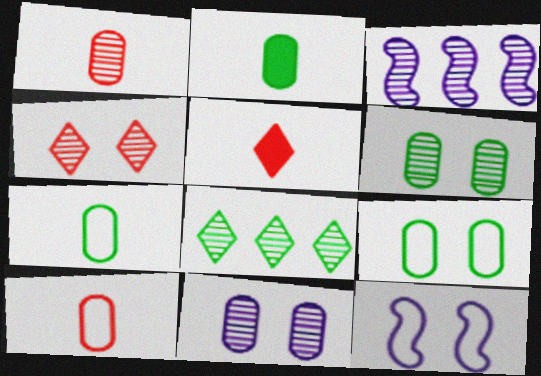[[3, 5, 9]]